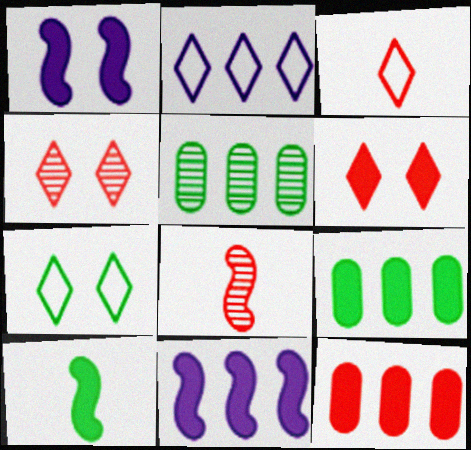[[1, 3, 5], 
[2, 3, 7], 
[5, 7, 10]]